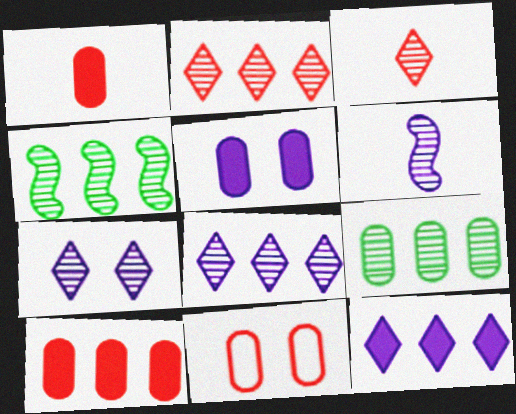[]